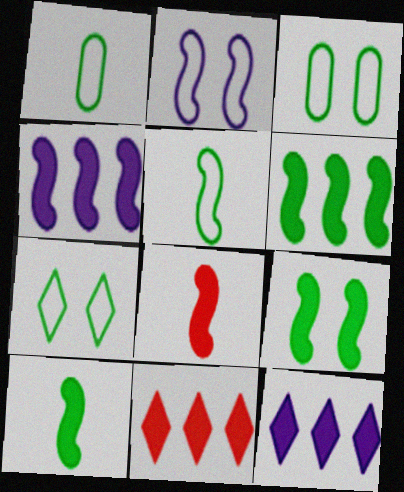[[4, 8, 9], 
[6, 9, 10]]